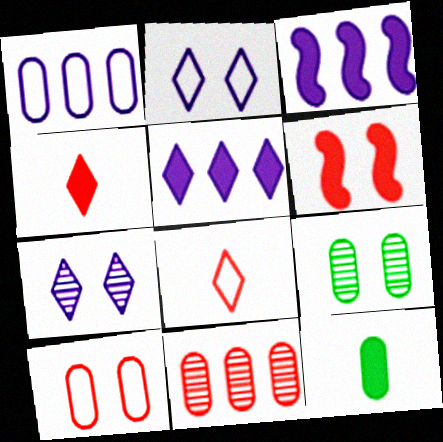[[2, 6, 9], 
[3, 8, 9], 
[5, 6, 12], 
[6, 8, 11]]